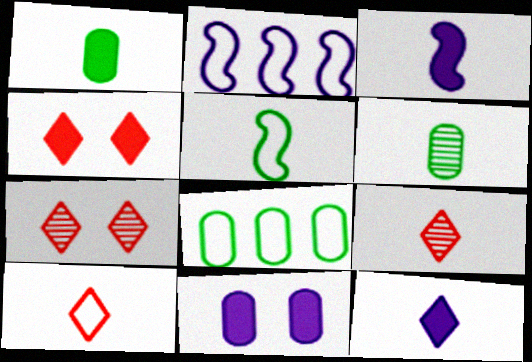[[1, 2, 7], 
[2, 4, 6], 
[3, 6, 10], 
[3, 7, 8]]